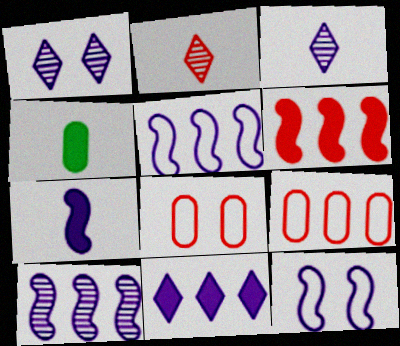[[2, 6, 8], 
[7, 10, 12]]